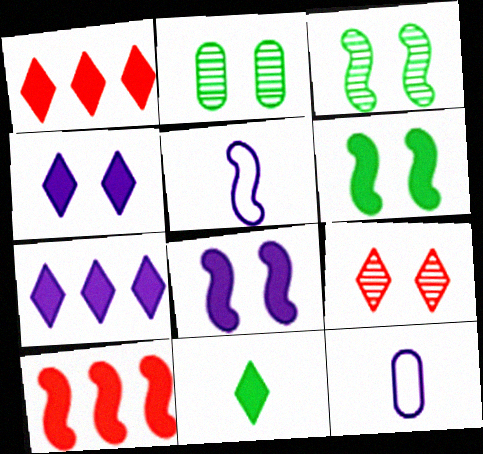[[1, 2, 5], 
[1, 3, 12], 
[1, 4, 11], 
[3, 5, 10]]